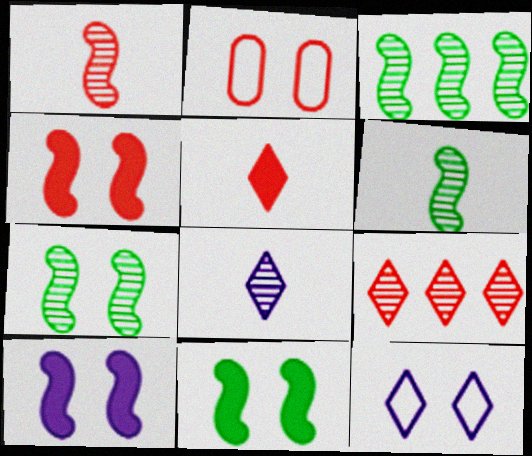[[3, 6, 7], 
[4, 10, 11]]